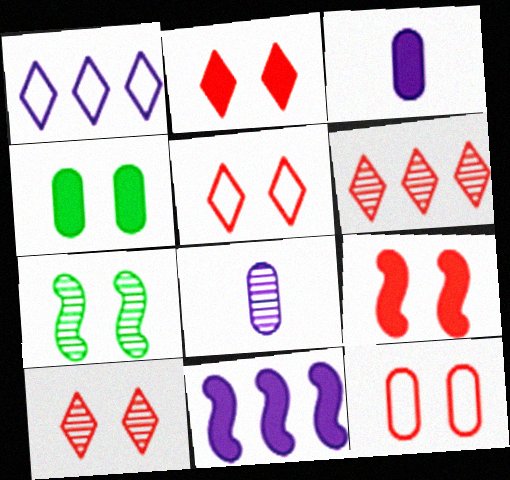[[2, 5, 10], 
[6, 7, 8], 
[9, 10, 12]]